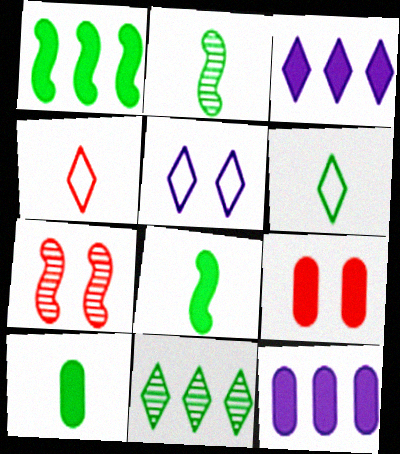[[2, 6, 10], 
[3, 8, 9], 
[6, 7, 12], 
[9, 10, 12]]